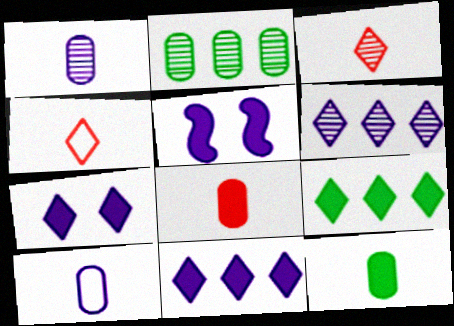[[2, 4, 5], 
[5, 6, 10], 
[5, 8, 9]]